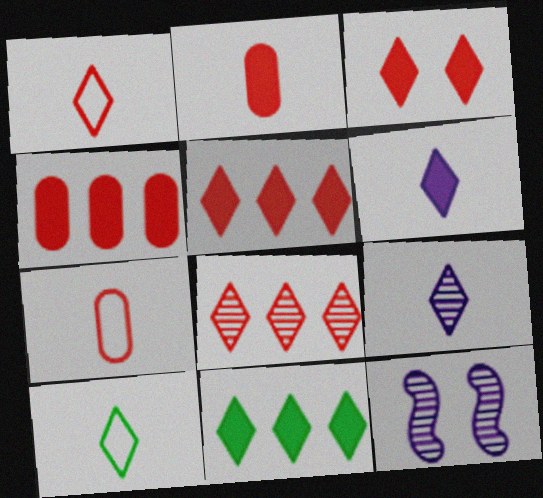[[1, 3, 8], 
[3, 6, 11], 
[4, 10, 12], 
[7, 11, 12]]